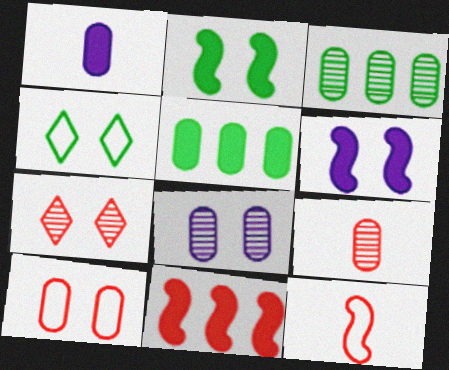[[1, 3, 10], 
[3, 8, 9]]